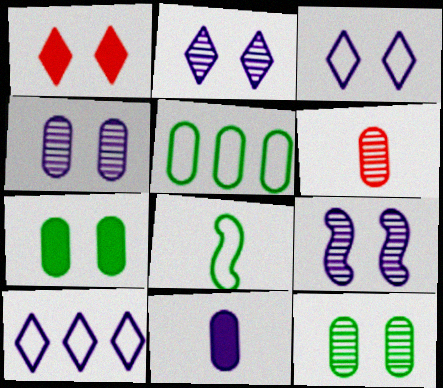[[2, 4, 9], 
[9, 10, 11]]